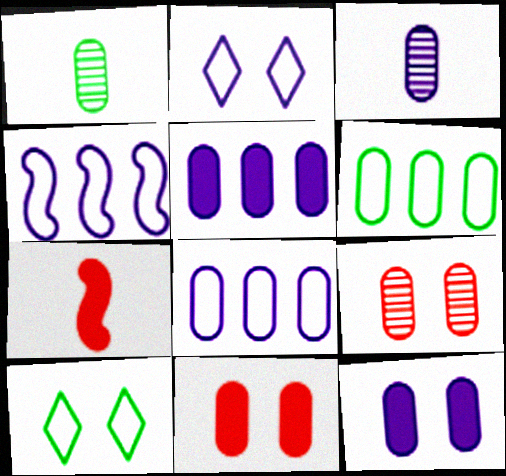[[1, 8, 11], 
[3, 6, 11], 
[3, 8, 12]]